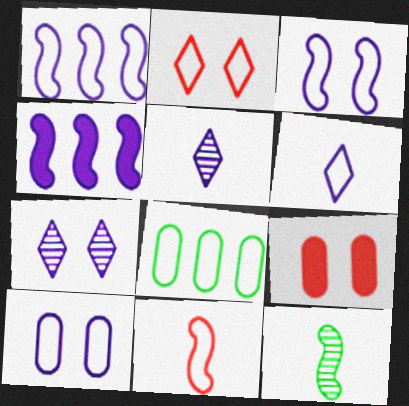[[1, 6, 10], 
[4, 5, 10]]